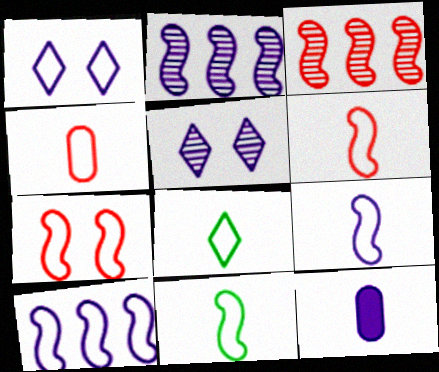[[1, 2, 12], 
[4, 8, 9], 
[5, 10, 12], 
[6, 9, 11], 
[7, 10, 11]]